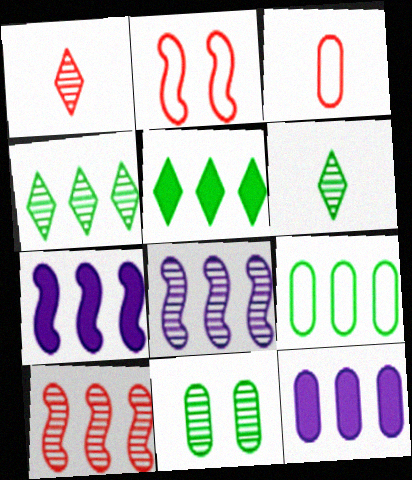[[1, 8, 11], 
[2, 6, 12], 
[3, 11, 12]]